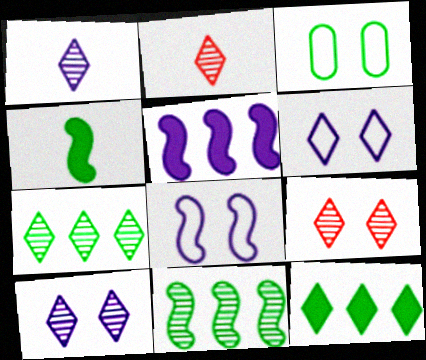[[1, 7, 9], 
[2, 3, 5], 
[2, 6, 12], 
[2, 7, 10], 
[3, 4, 7]]